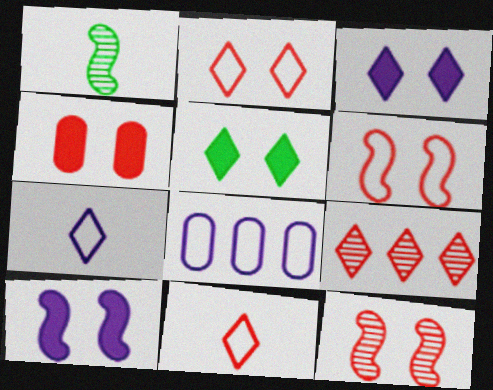[[2, 4, 12], 
[4, 5, 10], 
[5, 7, 9]]